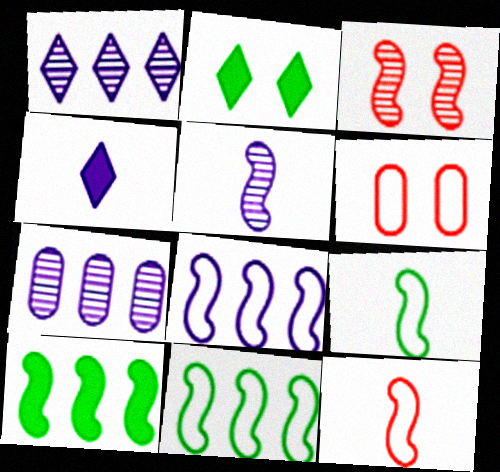[[2, 7, 12]]